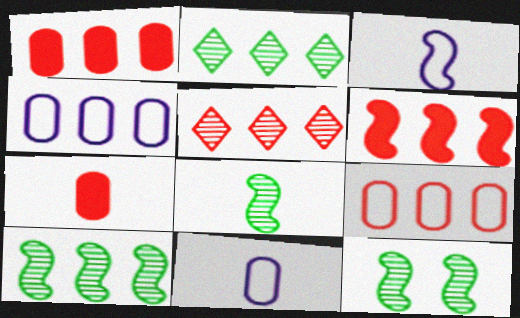[[2, 4, 6], 
[3, 6, 12], 
[5, 6, 9], 
[8, 10, 12]]